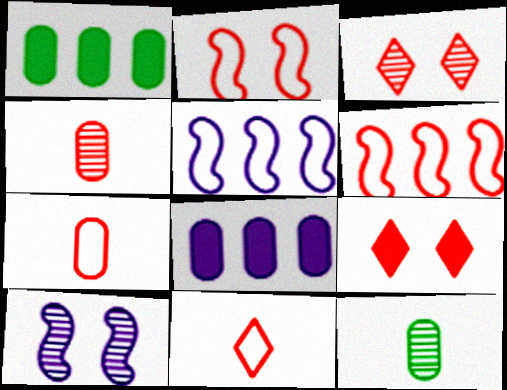[[1, 10, 11], 
[4, 6, 9], 
[5, 9, 12]]